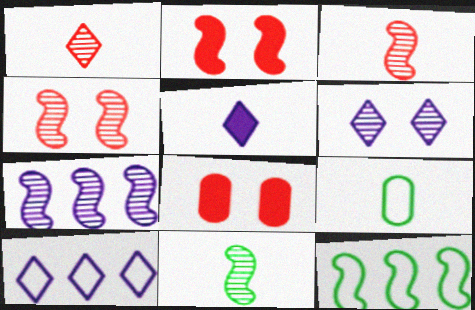[[3, 5, 9], 
[4, 7, 11], 
[5, 6, 10], 
[8, 10, 11]]